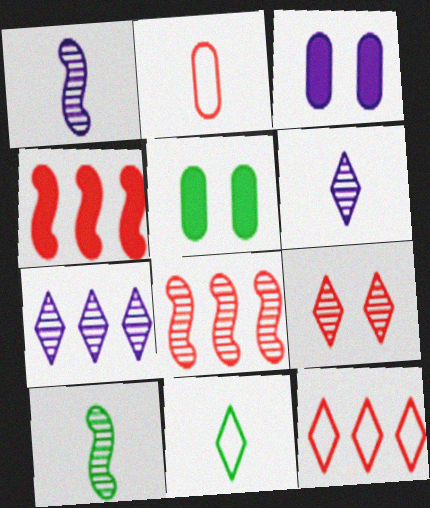[[1, 5, 12], 
[2, 4, 9], 
[3, 8, 11], 
[3, 10, 12]]